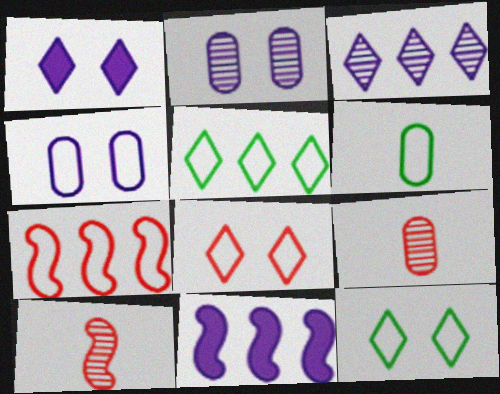[[9, 11, 12]]